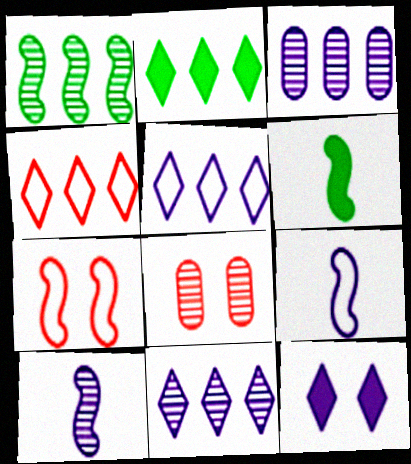[[2, 4, 11], 
[2, 8, 9], 
[3, 9, 12], 
[5, 6, 8]]